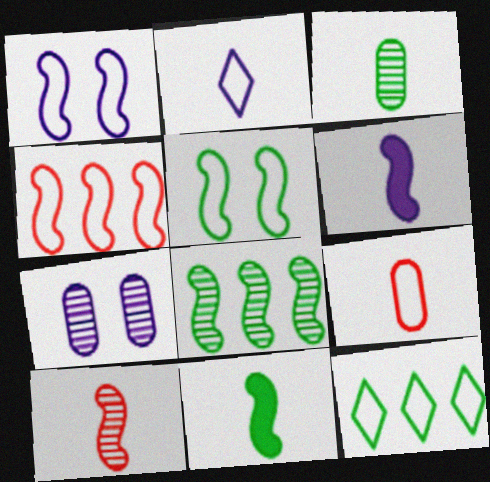[[1, 9, 12], 
[5, 8, 11]]